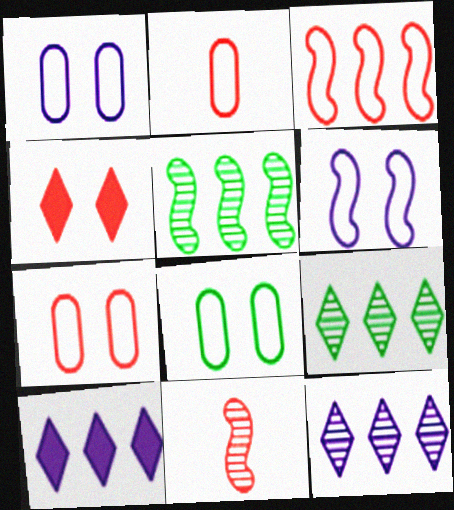[[1, 7, 8], 
[8, 10, 11]]